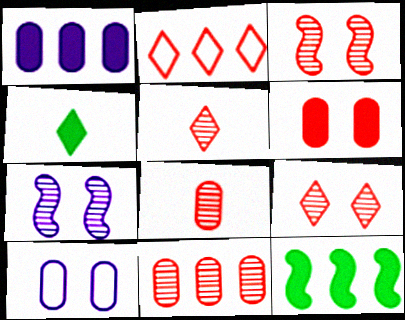[[3, 5, 11], 
[5, 10, 12]]